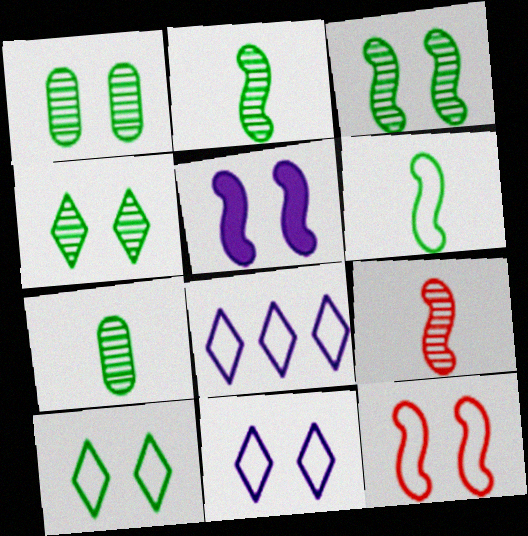[[1, 3, 4], 
[3, 5, 12]]